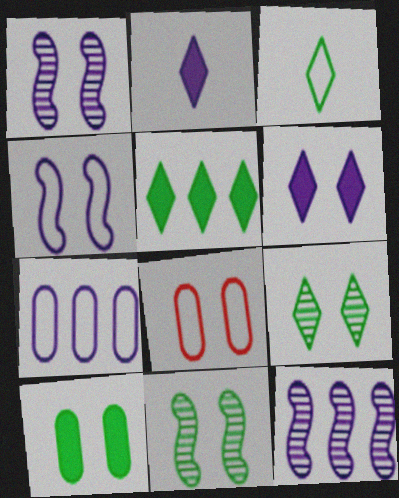[[1, 2, 7], 
[3, 5, 9], 
[6, 8, 11]]